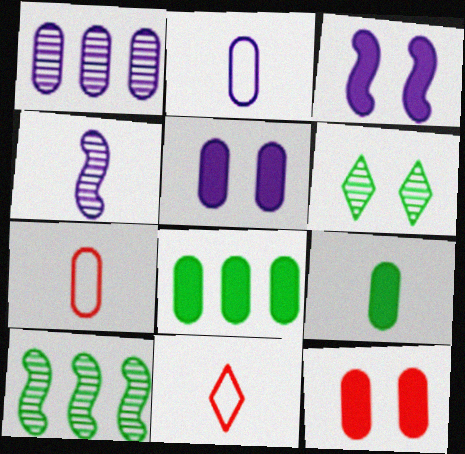[[1, 2, 5], 
[4, 9, 11], 
[5, 10, 11]]